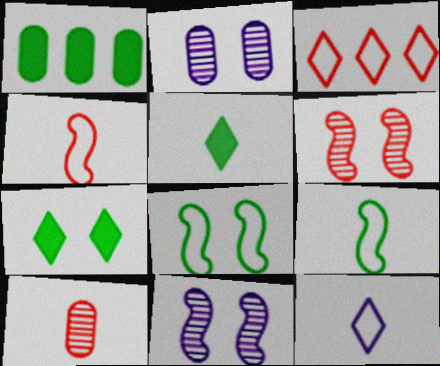[[1, 6, 12]]